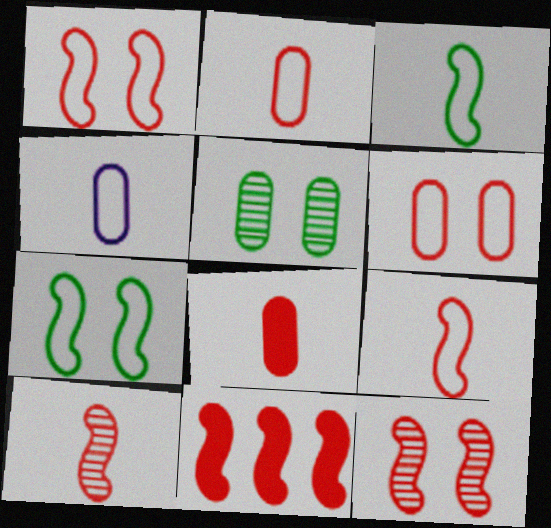[[1, 10, 11], 
[9, 11, 12]]